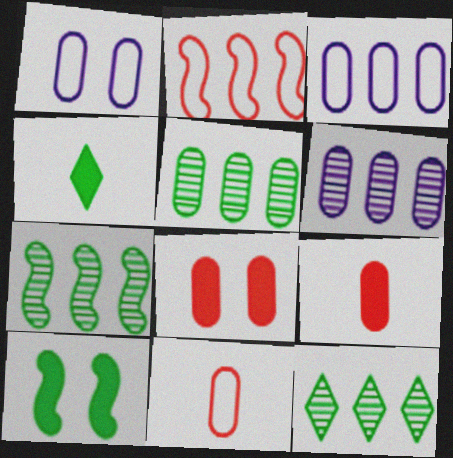[[1, 5, 9], 
[5, 7, 12]]